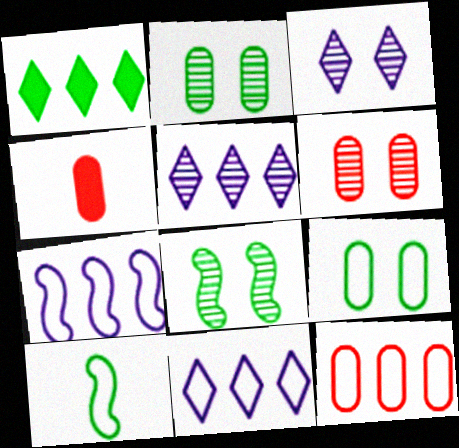[[1, 2, 10], 
[3, 6, 8], 
[4, 6, 12], 
[4, 8, 11]]